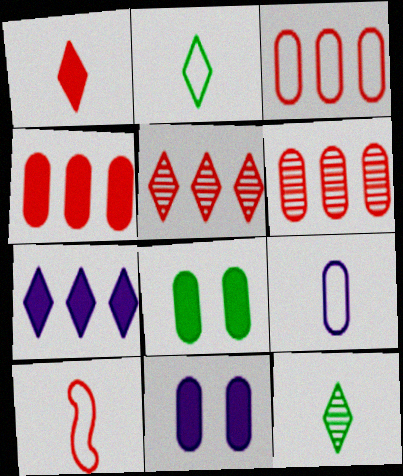[[2, 9, 10], 
[3, 4, 6], 
[6, 8, 9]]